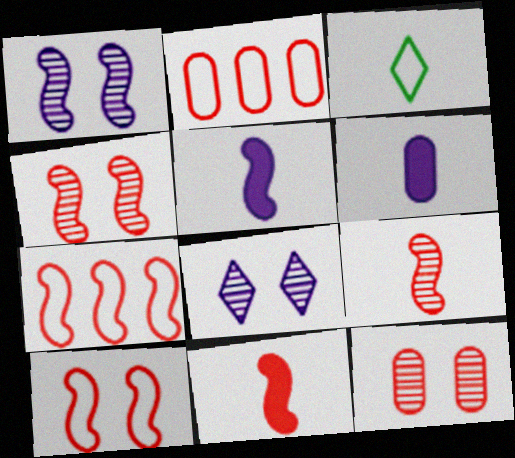[[3, 6, 9], 
[4, 7, 11]]